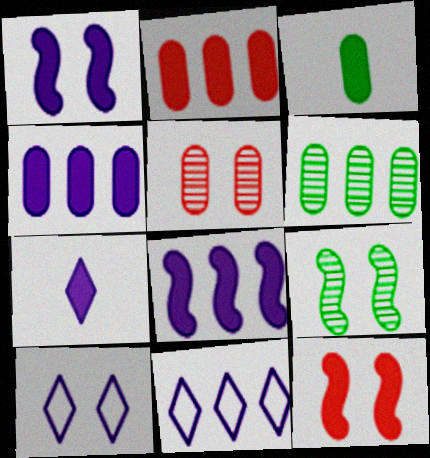[[1, 4, 7]]